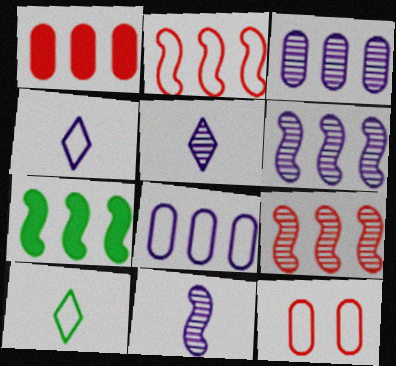[[2, 6, 7], 
[5, 7, 12]]